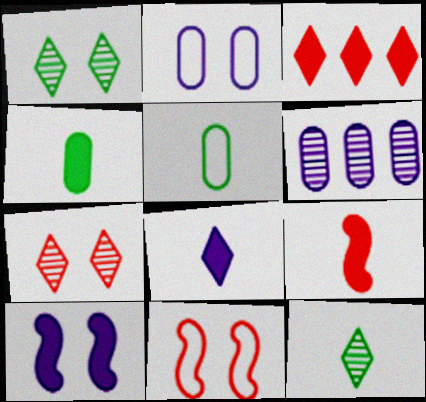[[3, 4, 10], 
[4, 8, 9]]